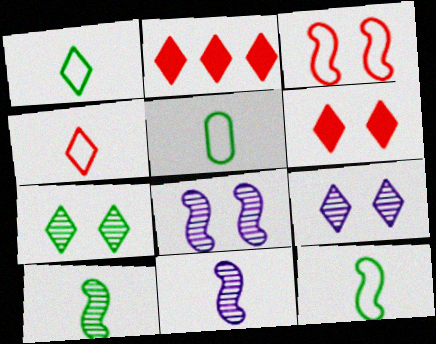[[1, 2, 9], 
[1, 5, 12], 
[2, 5, 8]]